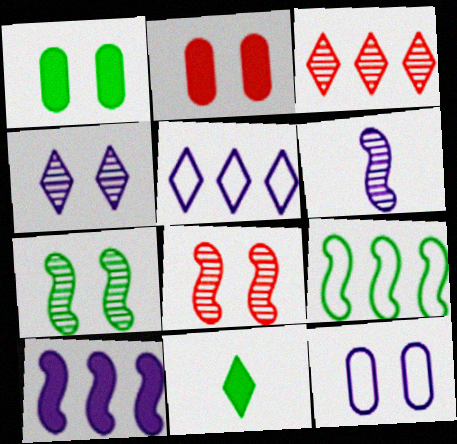[[2, 10, 11]]